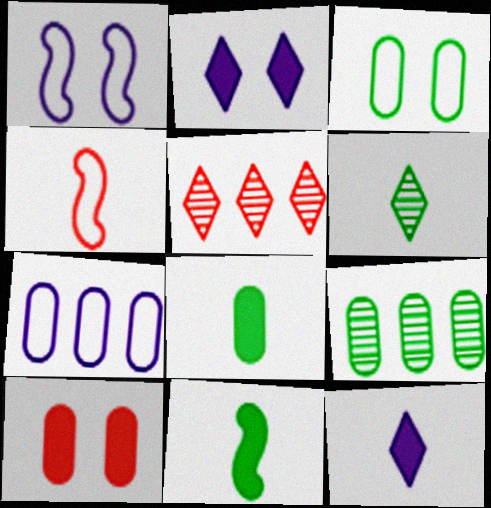[[1, 5, 8], 
[2, 4, 9], 
[3, 8, 9], 
[4, 5, 10]]